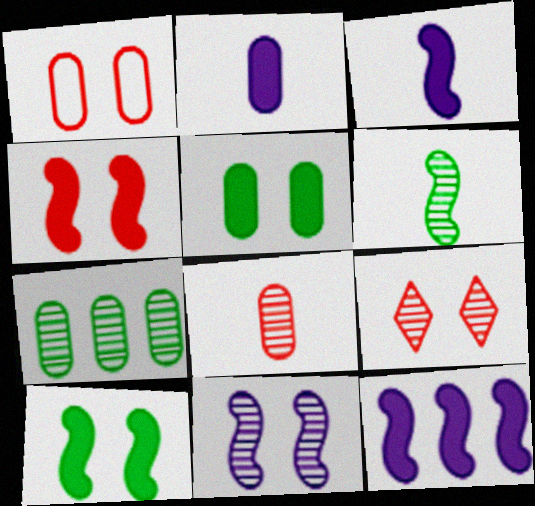[[1, 2, 7], 
[1, 4, 9]]